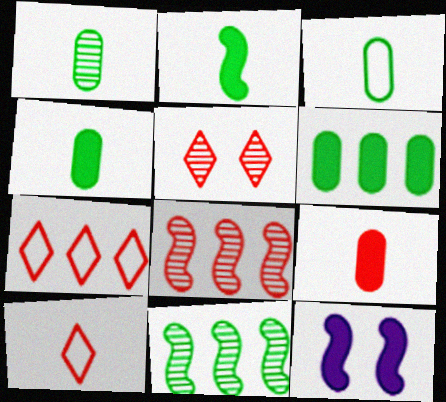[[1, 3, 4], 
[1, 7, 12]]